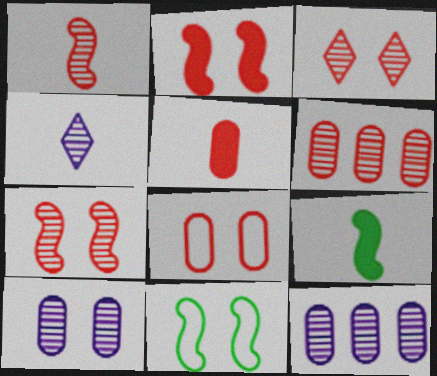[[1, 3, 6], 
[2, 3, 8], 
[5, 6, 8]]